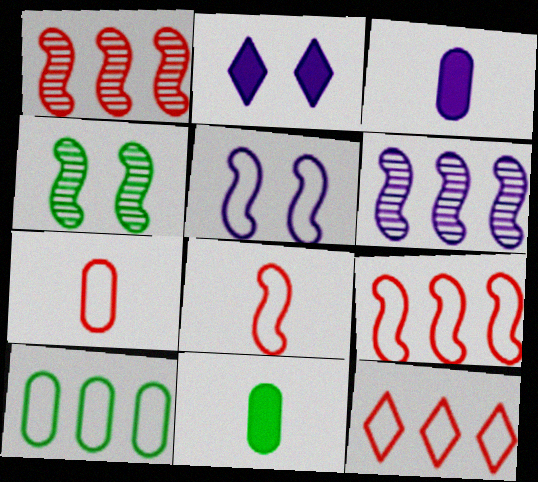[[3, 4, 12]]